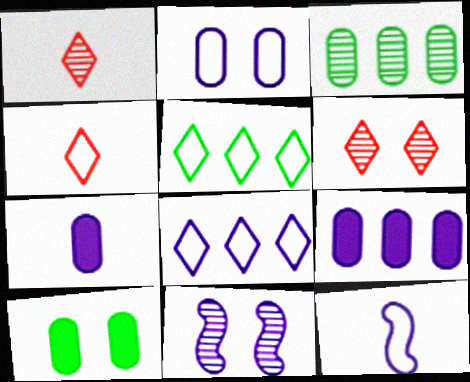[[1, 3, 11], 
[2, 8, 12], 
[7, 8, 11]]